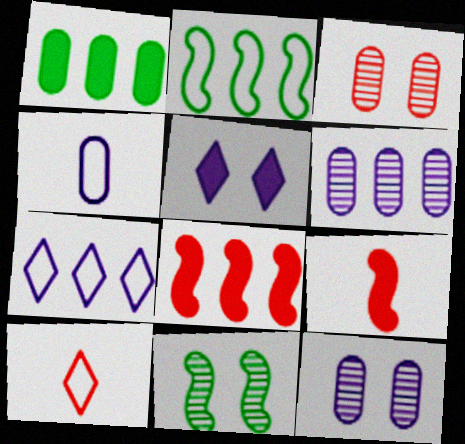[[1, 3, 4], 
[1, 5, 9], 
[3, 8, 10]]